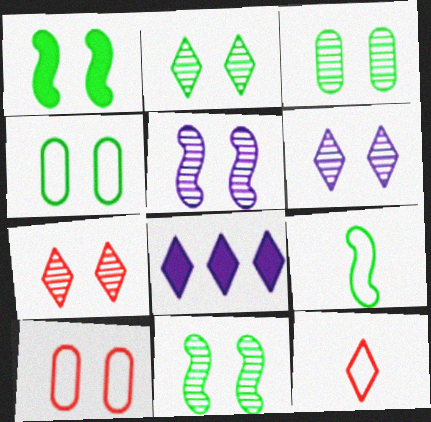[[1, 2, 4], 
[1, 6, 10], 
[2, 3, 11], 
[2, 6, 7], 
[2, 8, 12], 
[3, 5, 7]]